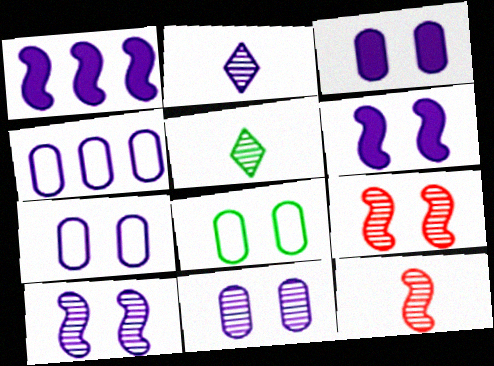[[1, 2, 7], 
[2, 4, 6], 
[3, 7, 11]]